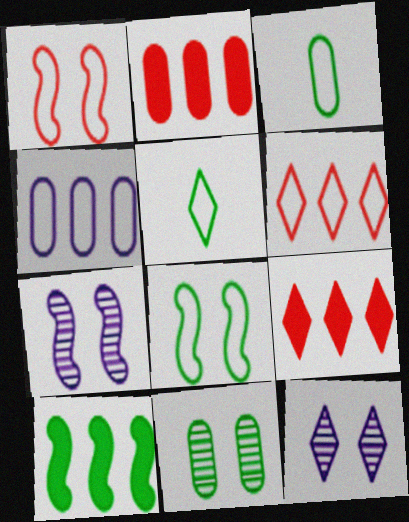[[1, 4, 5], 
[2, 5, 7], 
[3, 7, 9], 
[5, 9, 12], 
[5, 10, 11]]